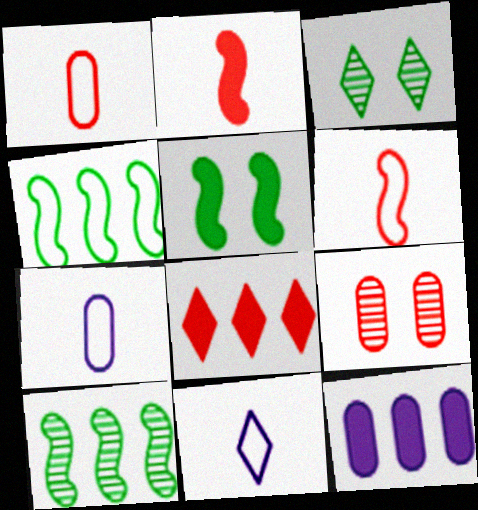[[3, 6, 12], 
[3, 8, 11], 
[6, 8, 9]]